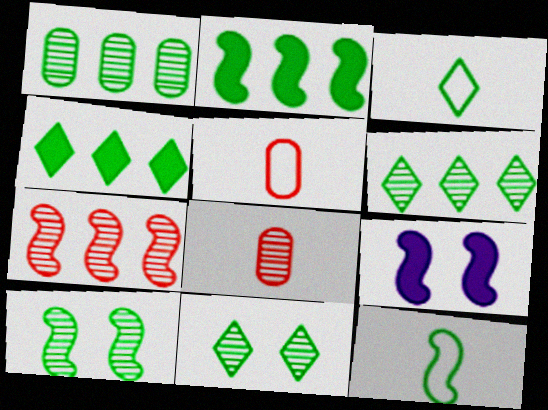[[2, 10, 12], 
[3, 4, 11], 
[5, 6, 9], 
[7, 9, 12]]